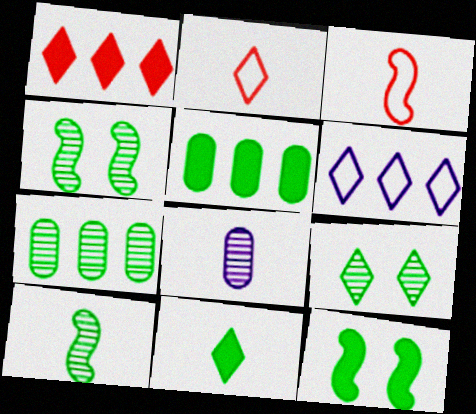[[3, 8, 11], 
[5, 11, 12], 
[7, 9, 10]]